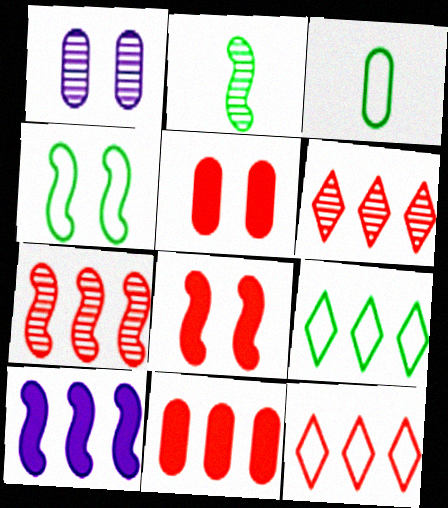[[1, 2, 6], 
[1, 3, 11], 
[3, 4, 9], 
[7, 11, 12]]